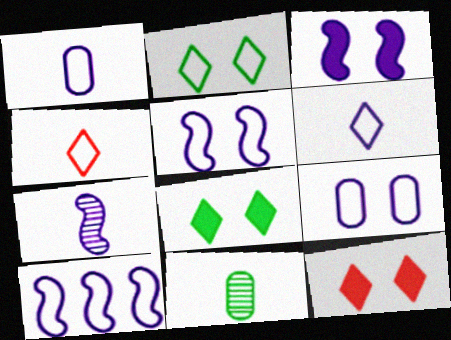[[3, 7, 10], 
[6, 9, 10], 
[10, 11, 12]]